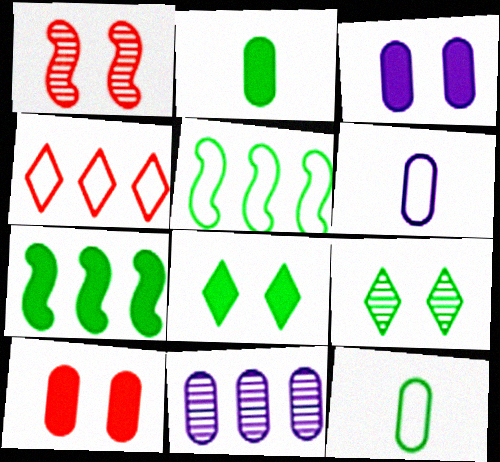[[2, 5, 9], 
[2, 7, 8], 
[3, 6, 11], 
[4, 7, 11], 
[7, 9, 12], 
[10, 11, 12]]